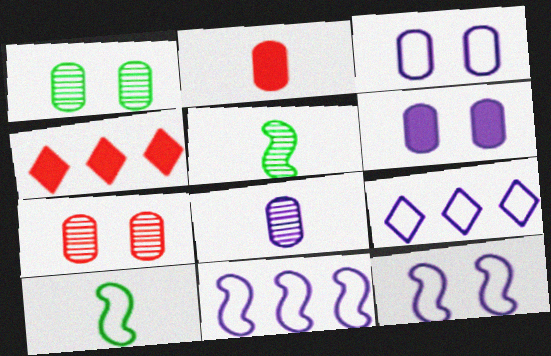[[3, 4, 5]]